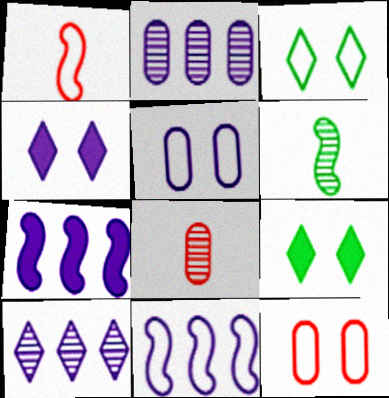[[1, 2, 9], 
[3, 7, 8], 
[8, 9, 11]]